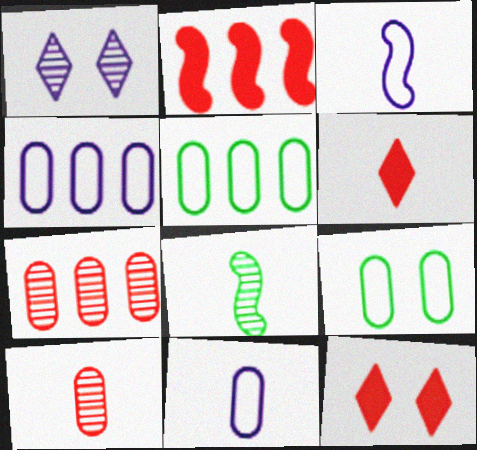[[1, 7, 8], 
[4, 8, 12], 
[6, 8, 11]]